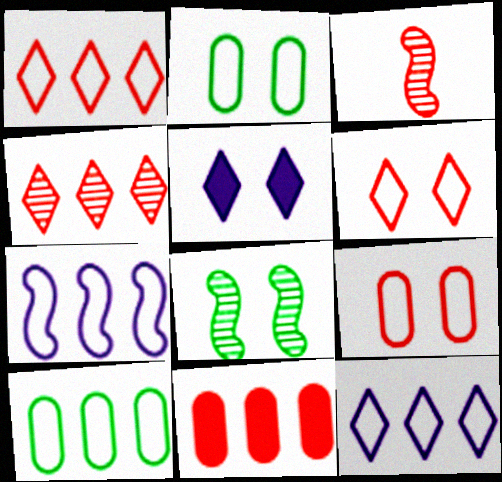[[1, 7, 10], 
[3, 5, 10], 
[3, 6, 11], 
[5, 8, 9]]